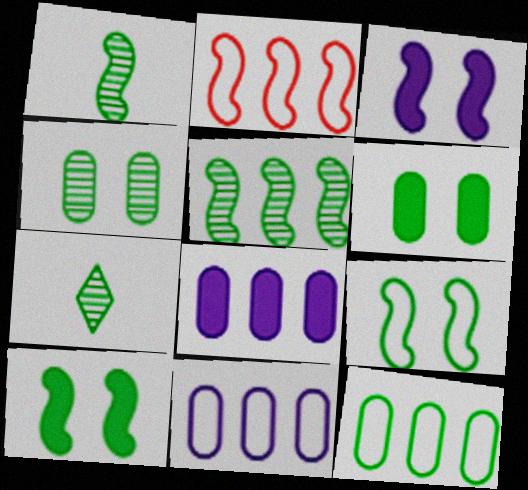[[1, 2, 3], 
[4, 5, 7], 
[7, 10, 12]]